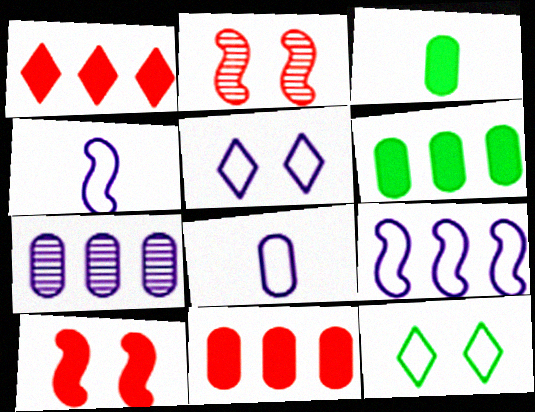[[5, 8, 9]]